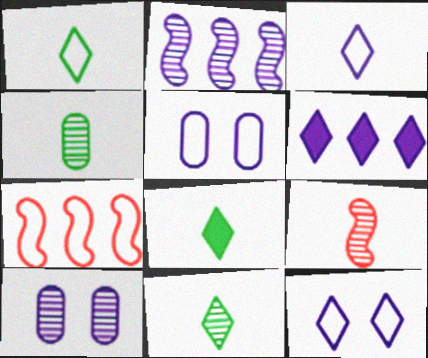[[1, 5, 7], 
[1, 8, 11], 
[7, 8, 10]]